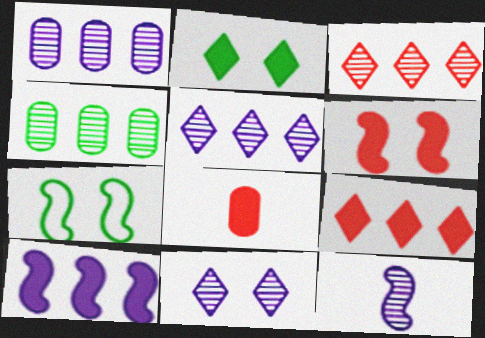[[1, 11, 12], 
[2, 8, 10], 
[5, 7, 8], 
[6, 8, 9]]